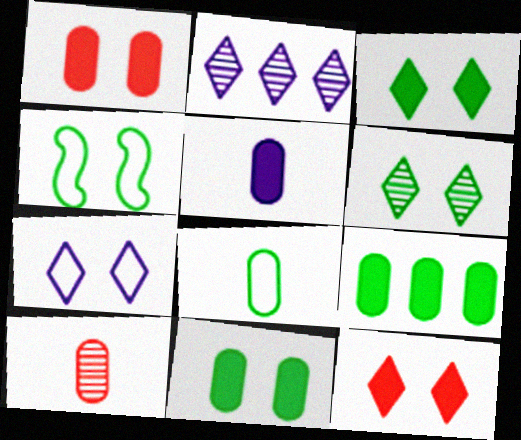[[1, 5, 9], 
[4, 6, 11], 
[5, 8, 10], 
[6, 7, 12]]